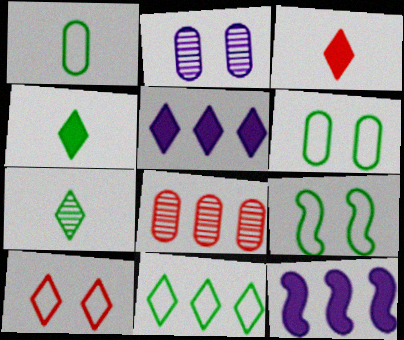[[1, 9, 11], 
[5, 7, 10], 
[8, 11, 12]]